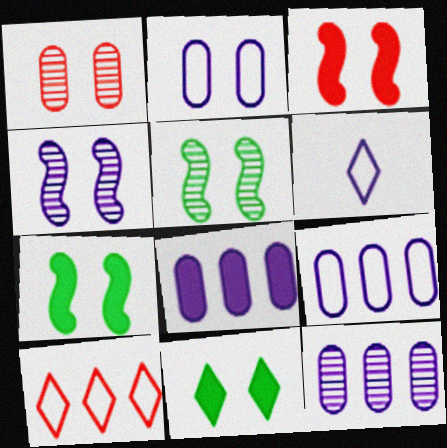[[4, 6, 8], 
[8, 9, 12]]